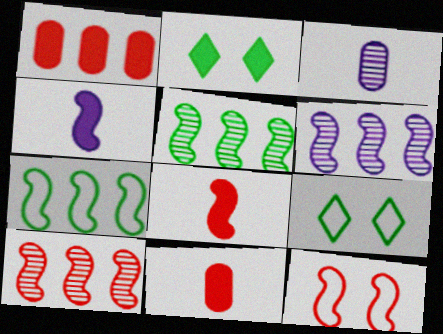[[1, 2, 4], 
[4, 5, 12], 
[5, 6, 10], 
[6, 9, 11], 
[8, 10, 12]]